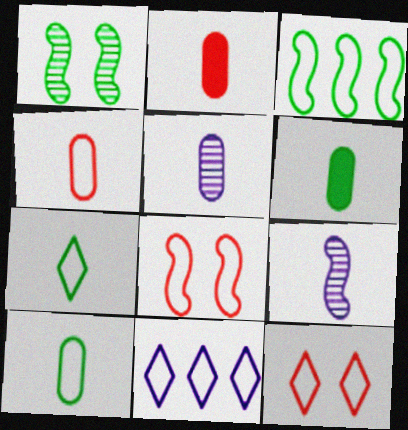[[1, 2, 11], 
[2, 5, 10], 
[2, 7, 9], 
[4, 5, 6], 
[7, 11, 12], 
[8, 10, 11]]